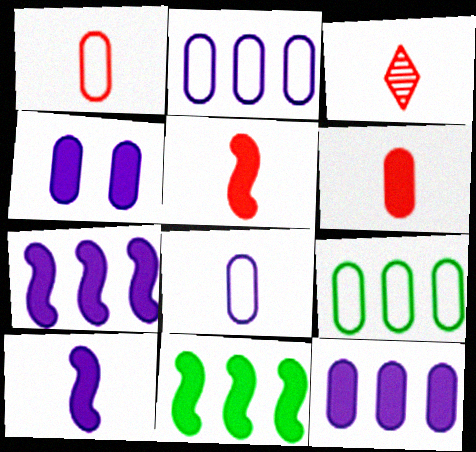[[1, 3, 5]]